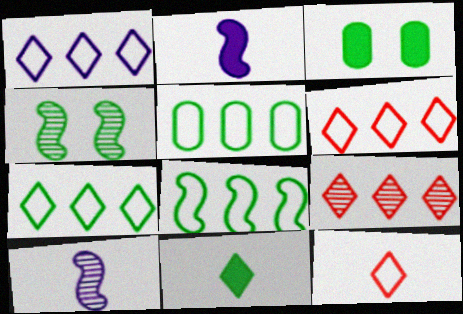[[1, 6, 7], 
[3, 6, 10], 
[4, 5, 11], 
[5, 7, 8]]